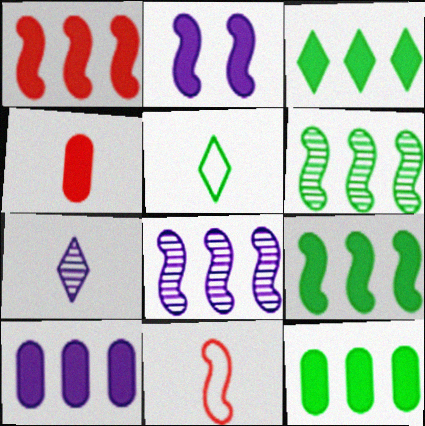[[1, 3, 10], 
[2, 3, 4], 
[2, 6, 11], 
[3, 9, 12]]